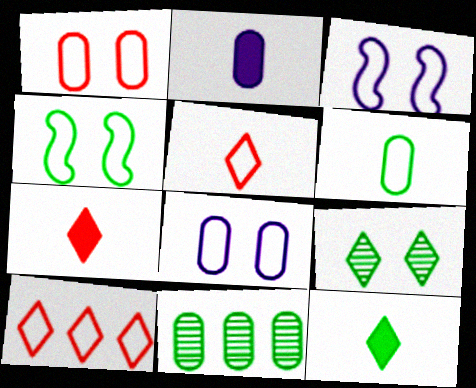[[1, 2, 11], 
[3, 6, 10], 
[3, 7, 11], 
[4, 11, 12]]